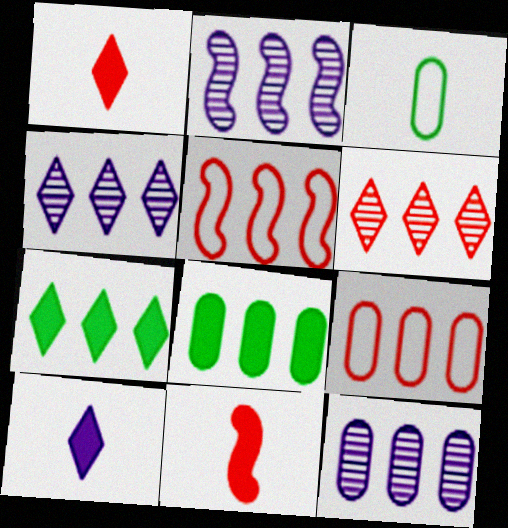[[2, 4, 12], 
[2, 7, 9], 
[4, 5, 8], 
[5, 7, 12], 
[8, 9, 12]]